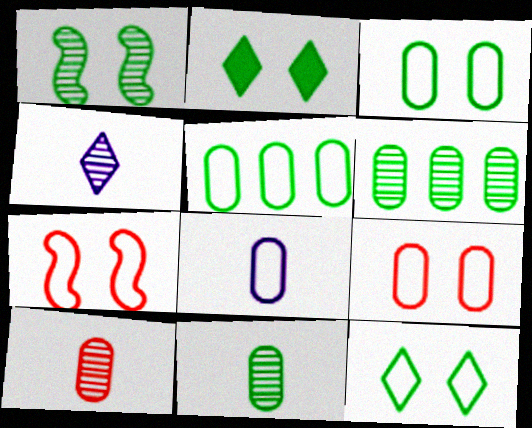[[1, 2, 3], 
[5, 8, 9]]